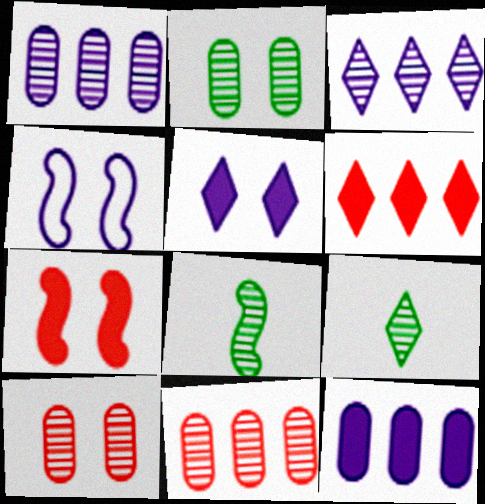[[3, 8, 10]]